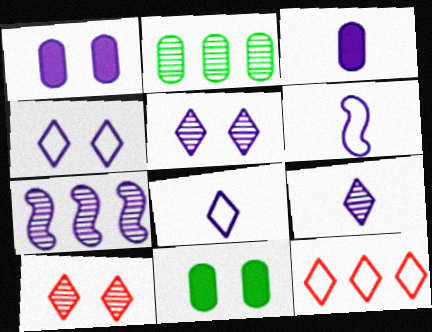[[1, 7, 8], 
[3, 4, 7], 
[3, 6, 9]]